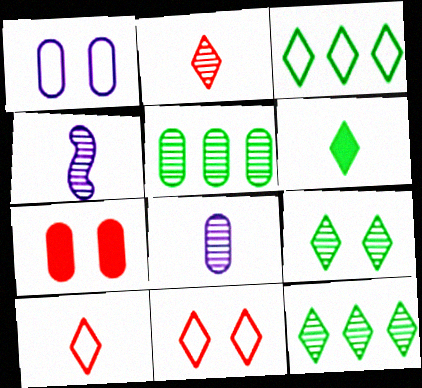[[3, 4, 7], 
[3, 6, 9]]